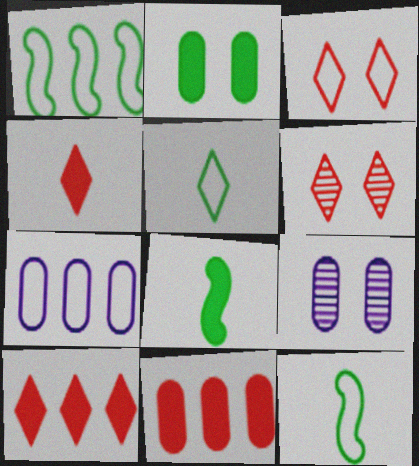[[1, 4, 9], 
[3, 7, 12], 
[6, 7, 8], 
[9, 10, 12]]